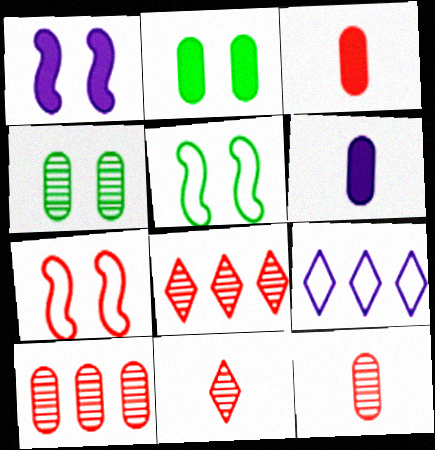[[3, 7, 8], 
[5, 6, 8]]